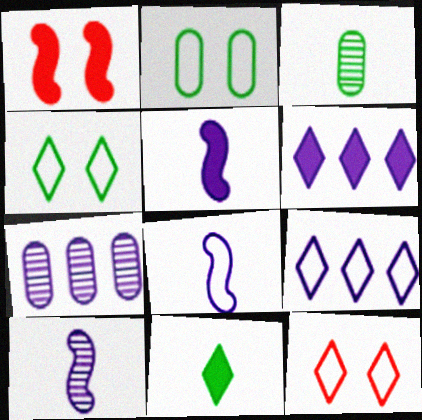[[1, 3, 9], 
[5, 8, 10]]